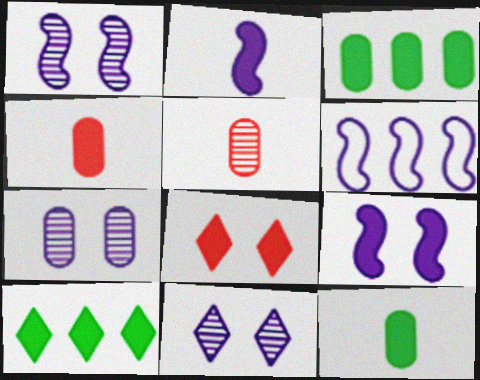[[1, 2, 6], 
[1, 7, 11], 
[2, 3, 8], 
[4, 9, 10]]